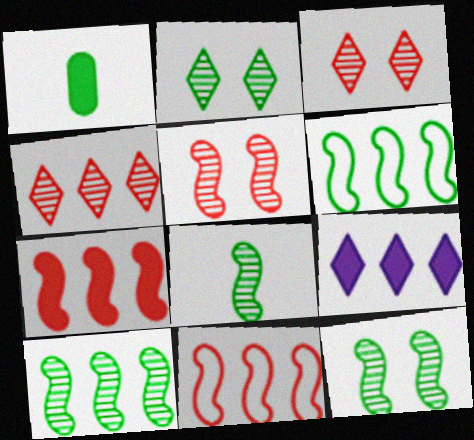[[1, 2, 6], 
[8, 10, 12]]